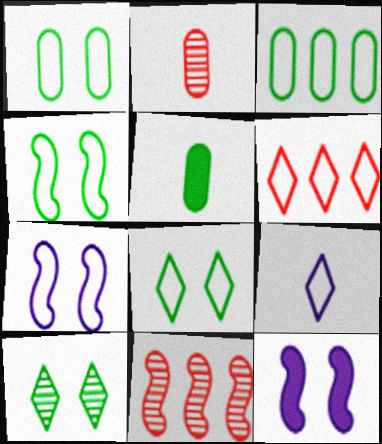[[1, 4, 8], 
[6, 8, 9]]